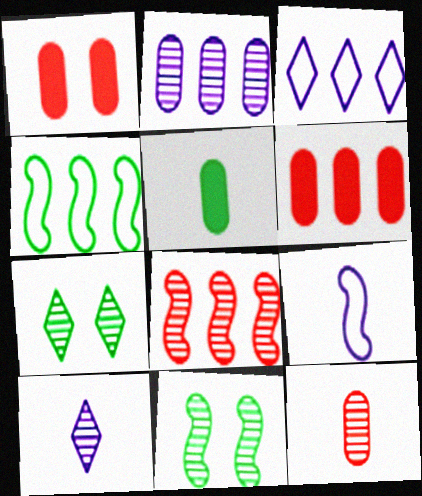[[1, 4, 10], 
[4, 5, 7], 
[6, 7, 9]]